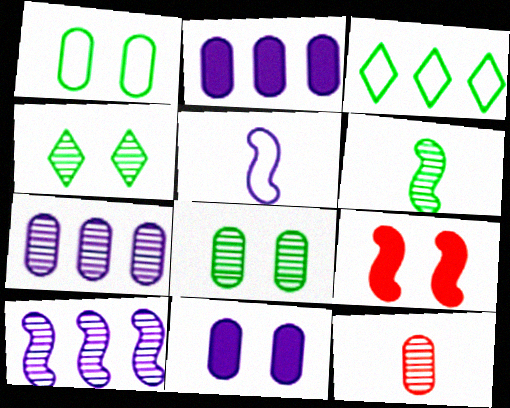[[1, 2, 12], 
[4, 10, 12], 
[7, 8, 12]]